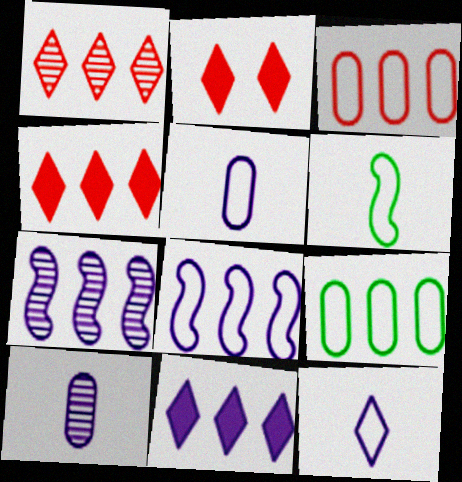[[4, 7, 9]]